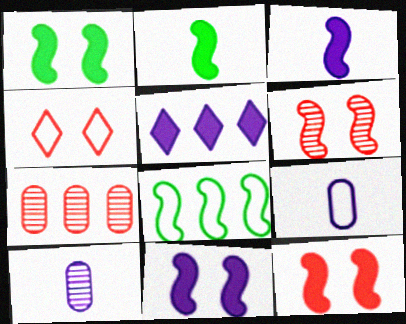[[1, 11, 12], 
[3, 6, 8], 
[4, 8, 9], 
[5, 7, 8]]